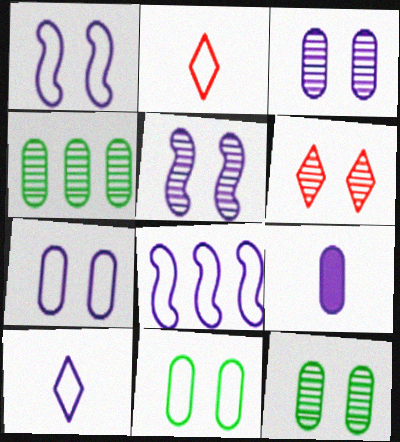[[2, 8, 11], 
[5, 6, 12], 
[7, 8, 10]]